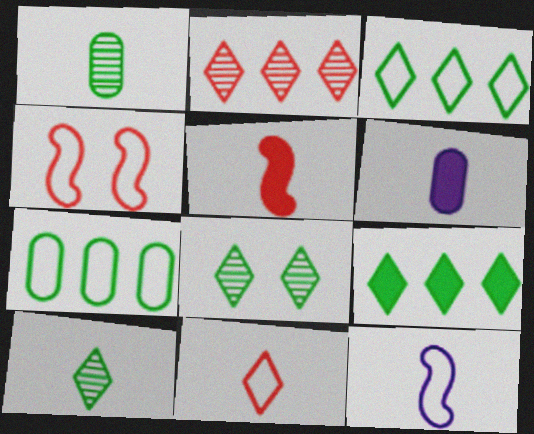[]